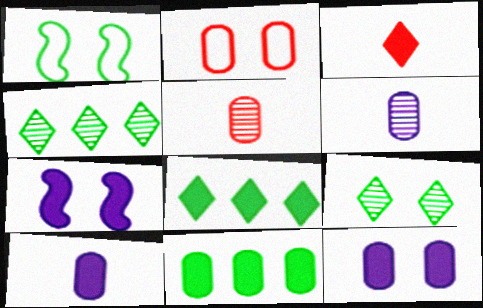[[2, 6, 11], 
[2, 7, 9], 
[3, 7, 11]]